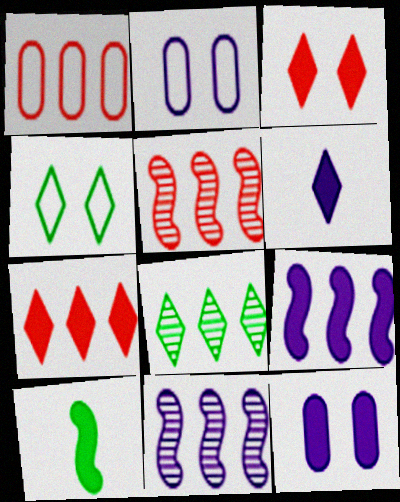[[1, 5, 7], 
[1, 8, 9], 
[2, 6, 11], 
[6, 9, 12], 
[7, 10, 12]]